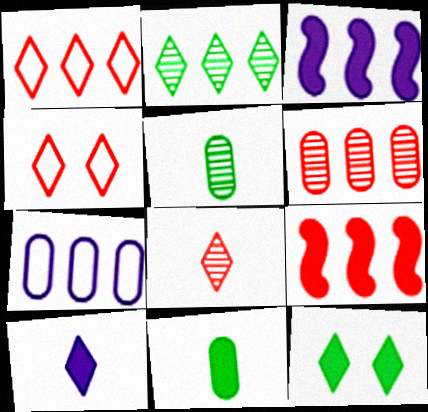[[1, 6, 9], 
[2, 4, 10], 
[2, 7, 9], 
[3, 4, 5]]